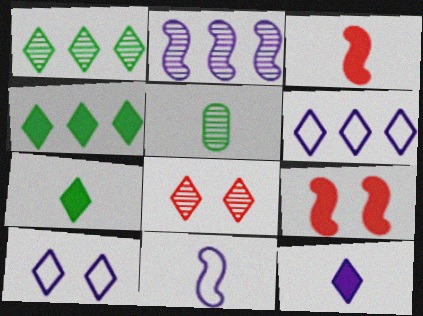[[2, 5, 8], 
[5, 6, 9], 
[6, 7, 8]]